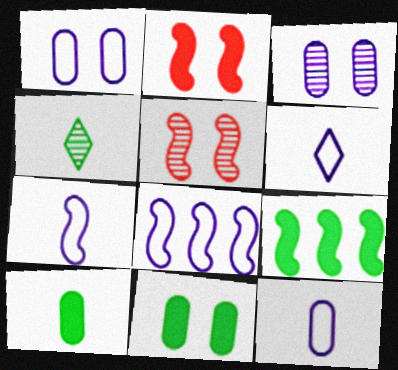[[1, 6, 8], 
[5, 7, 9], 
[6, 7, 12]]